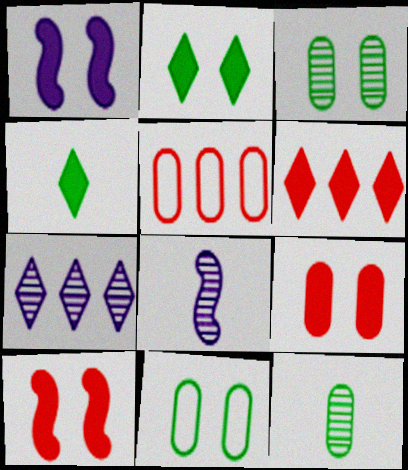[[1, 2, 9], 
[2, 5, 8], 
[6, 8, 11]]